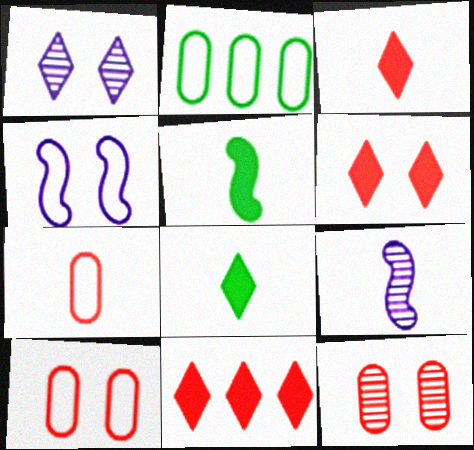[[2, 6, 9], 
[3, 6, 11], 
[7, 8, 9]]